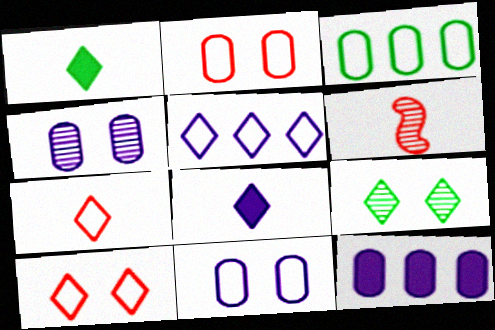[]